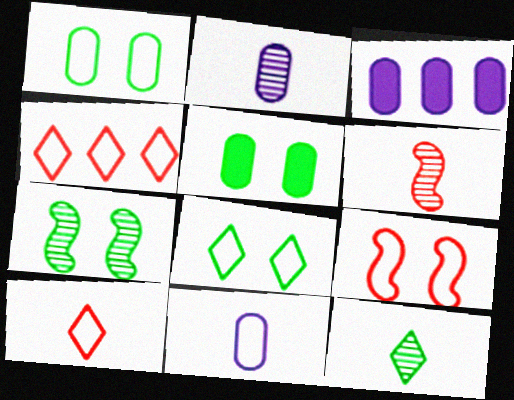[[2, 6, 12], 
[3, 6, 8], 
[3, 7, 10], 
[3, 9, 12], 
[5, 7, 8]]